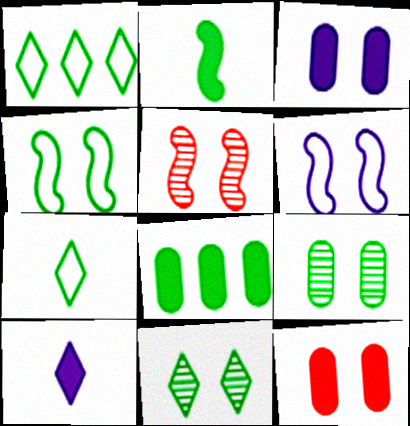[[1, 2, 9], 
[6, 11, 12]]